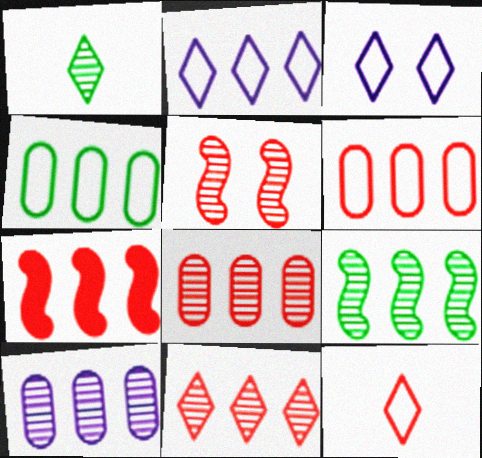[[1, 5, 10], 
[6, 7, 11], 
[9, 10, 11]]